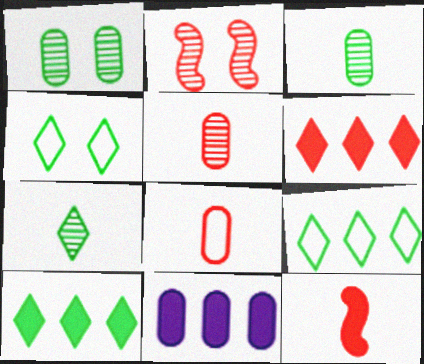[[1, 8, 11], 
[2, 6, 8], 
[4, 7, 10]]